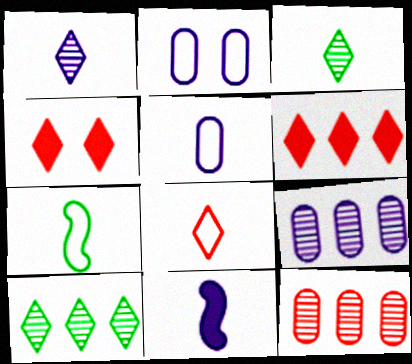[[1, 5, 11], 
[4, 7, 9], 
[5, 7, 8]]